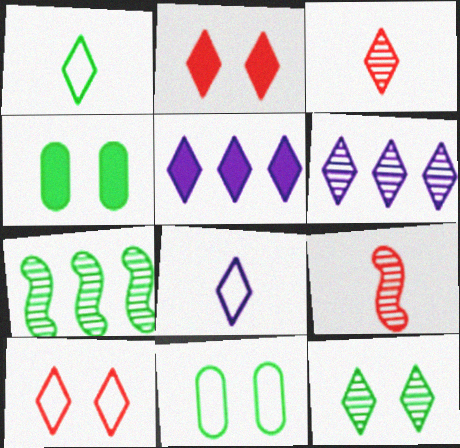[[1, 2, 6], 
[1, 4, 7], 
[3, 6, 12], 
[5, 9, 11]]